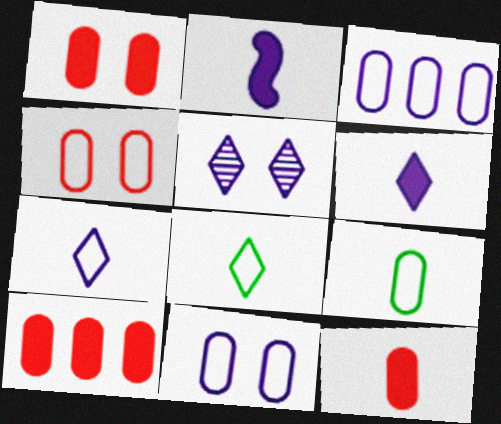[[1, 10, 12], 
[2, 3, 5], 
[3, 4, 9]]